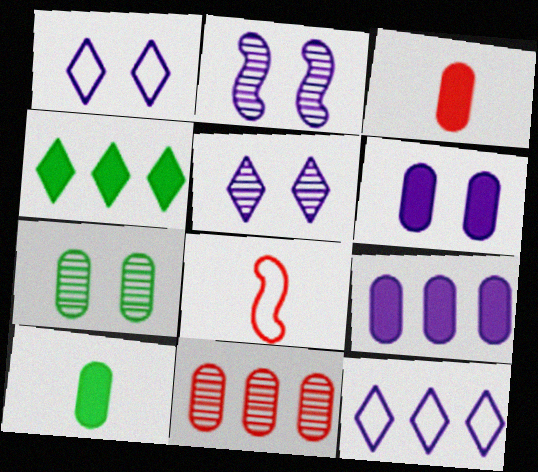[[1, 2, 6]]